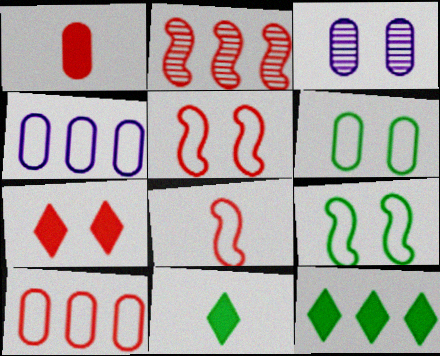[[2, 4, 12], 
[3, 7, 9], 
[3, 8, 12]]